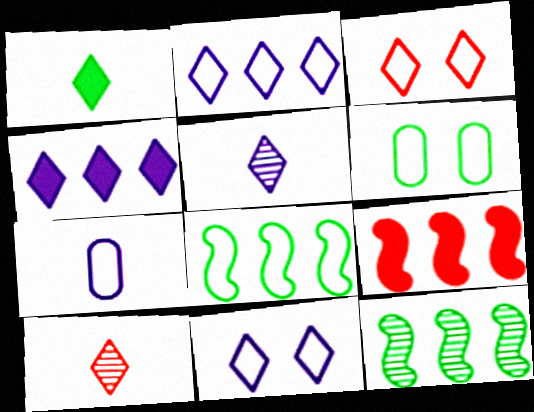[[1, 6, 12], 
[3, 7, 8], 
[4, 5, 11], 
[5, 6, 9]]